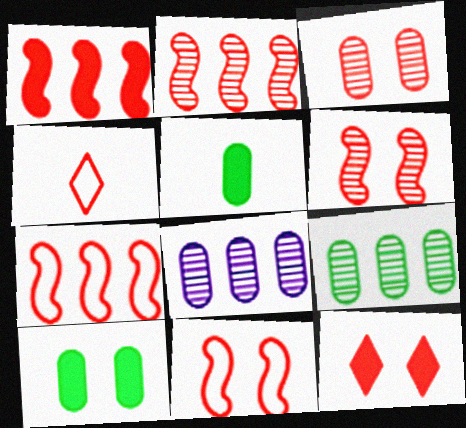[[1, 2, 7], 
[1, 3, 4], 
[3, 11, 12]]